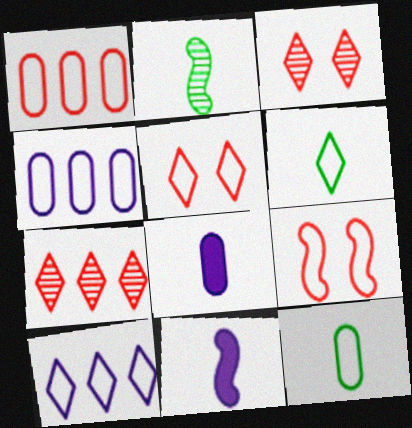[[4, 6, 9], 
[5, 6, 10], 
[9, 10, 12]]